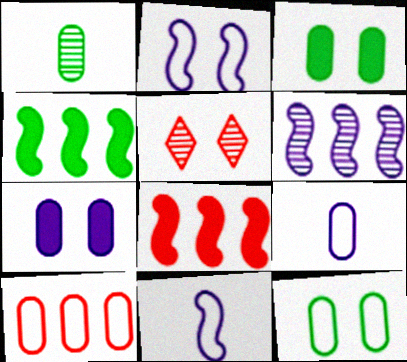[[1, 5, 6], 
[1, 7, 10], 
[2, 3, 5], 
[4, 5, 9], 
[9, 10, 12]]